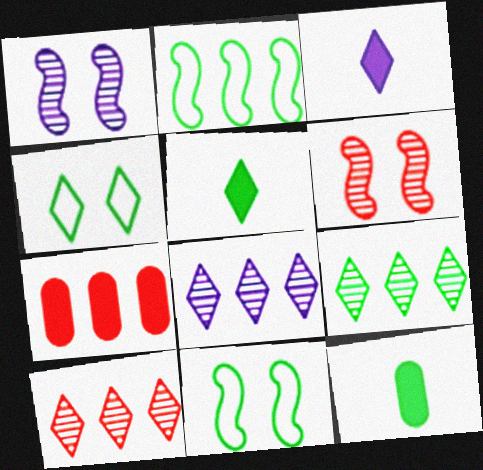[[2, 7, 8], 
[3, 4, 10], 
[4, 5, 9], 
[8, 9, 10], 
[9, 11, 12]]